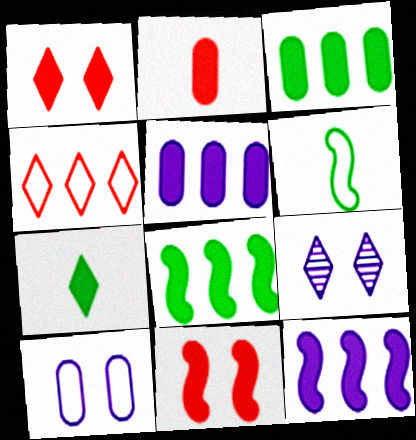[[4, 6, 10], 
[4, 7, 9], 
[5, 7, 11]]